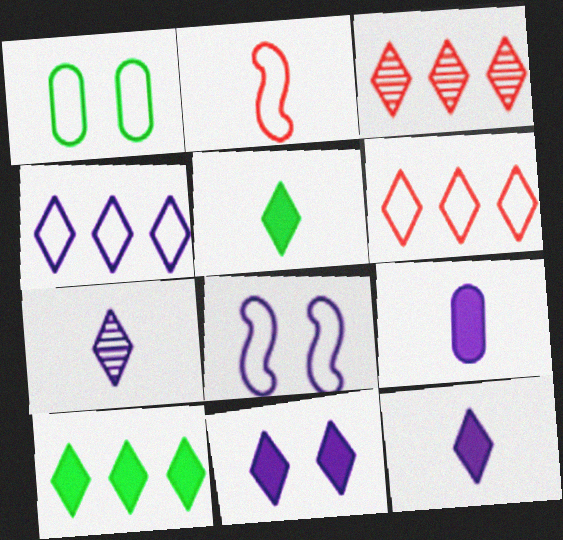[[1, 2, 4], 
[3, 4, 10], 
[4, 7, 11]]